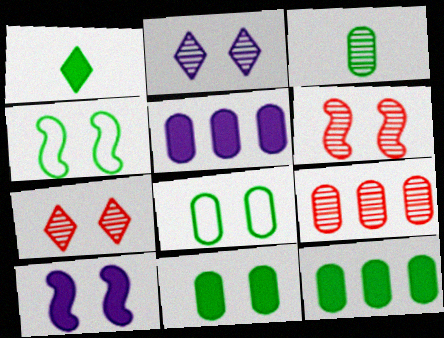[[3, 8, 12], 
[4, 6, 10], 
[7, 8, 10]]